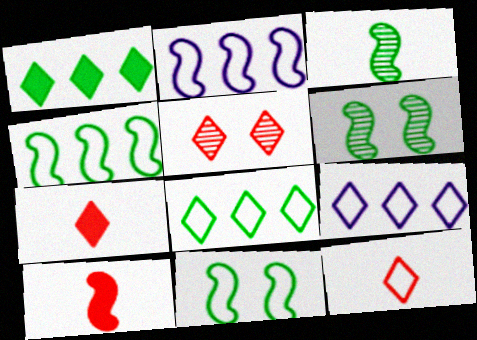[[2, 6, 10]]